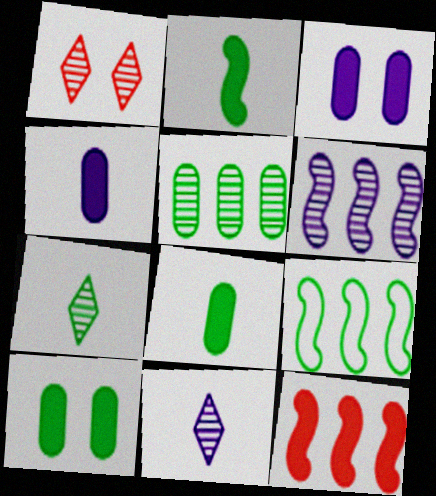[[1, 4, 9], 
[6, 9, 12], 
[7, 9, 10]]